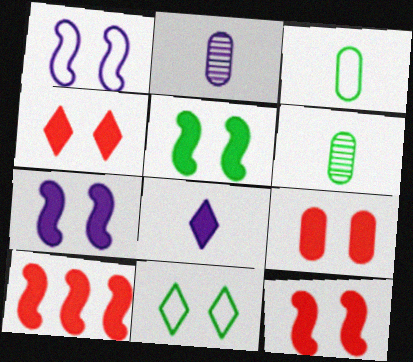[[2, 10, 11], 
[4, 9, 12], 
[5, 7, 12]]